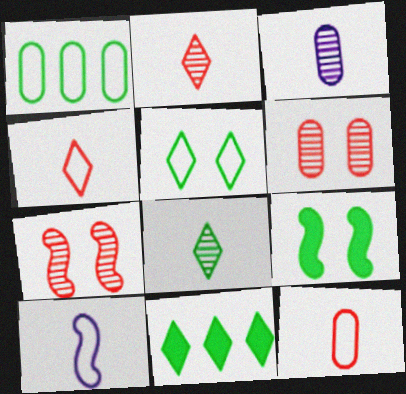[[1, 8, 9], 
[5, 8, 11], 
[6, 10, 11]]